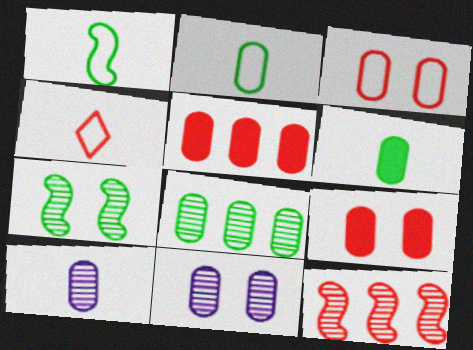[[2, 5, 11], 
[4, 9, 12]]